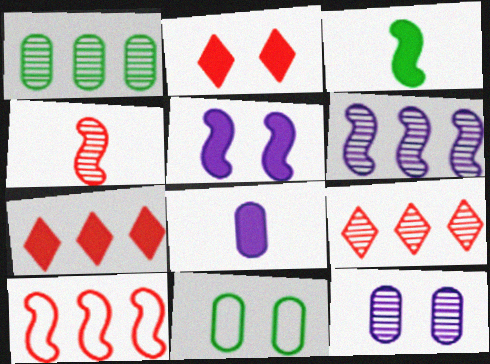[[1, 6, 9]]